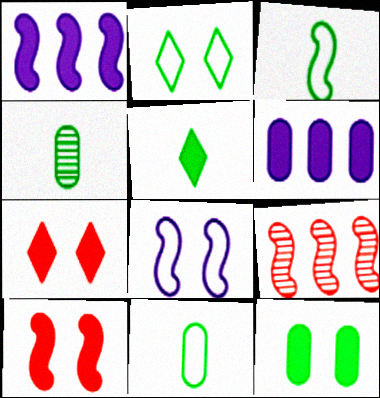[[3, 4, 5], 
[5, 6, 10]]